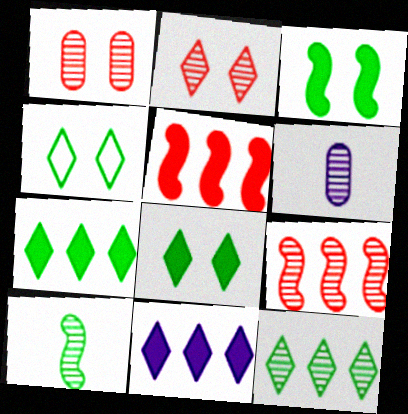[[4, 5, 6]]